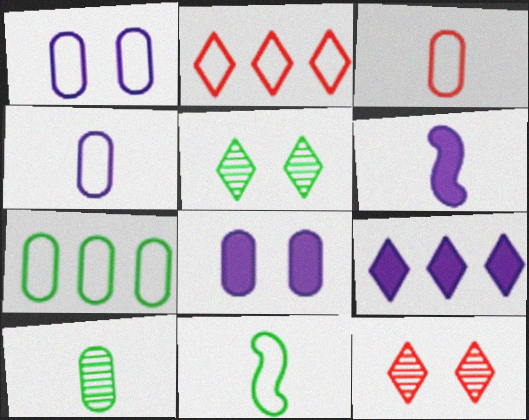[[1, 2, 11], 
[1, 3, 7], 
[6, 7, 12], 
[6, 8, 9]]